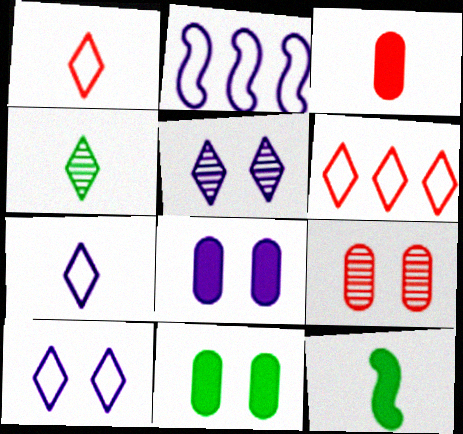[]